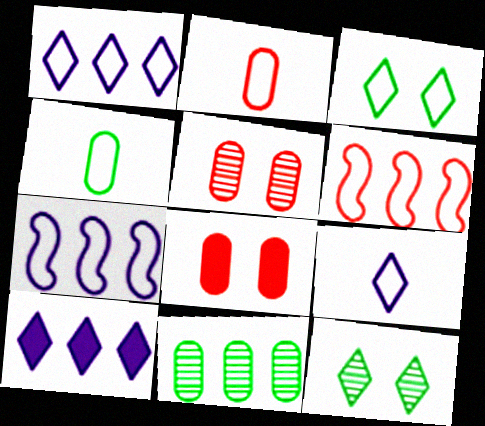[[2, 3, 7], 
[6, 10, 11]]